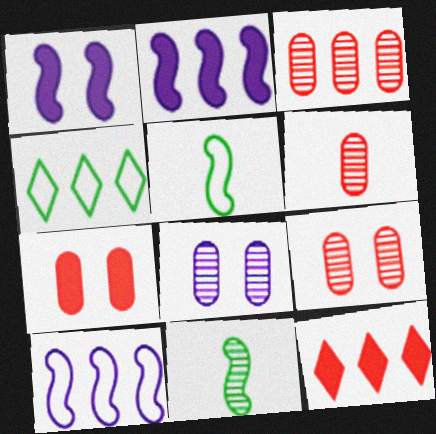[[1, 4, 6], 
[2, 3, 4], 
[3, 6, 9], 
[5, 8, 12]]